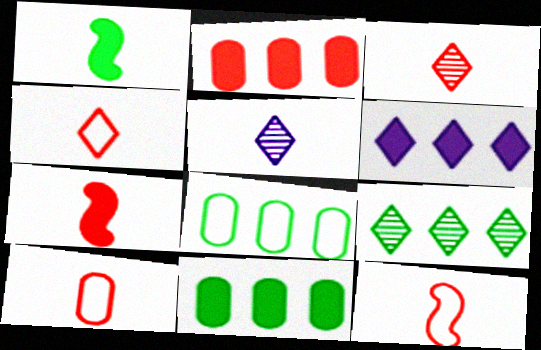[[1, 5, 10], 
[3, 7, 10], 
[4, 10, 12]]